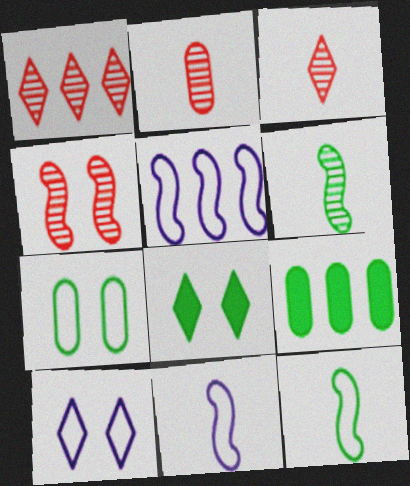[[1, 2, 4], 
[1, 5, 9], 
[2, 5, 8]]